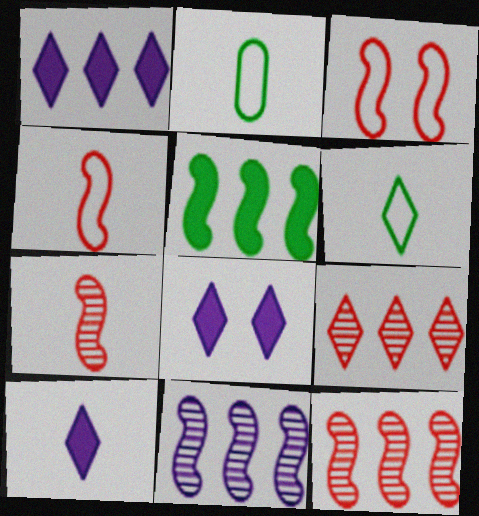[[1, 8, 10], 
[2, 7, 10], 
[2, 8, 12], 
[6, 8, 9]]